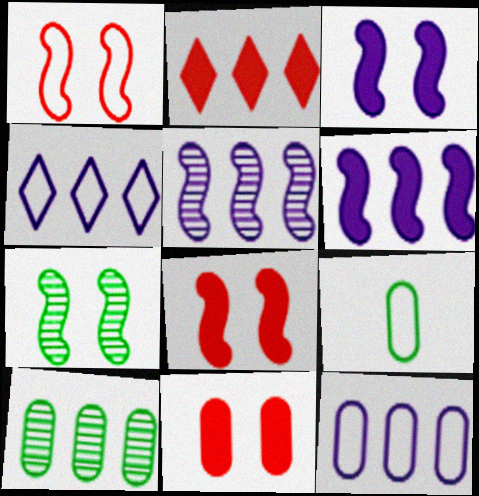[[1, 3, 7], 
[1, 4, 9]]